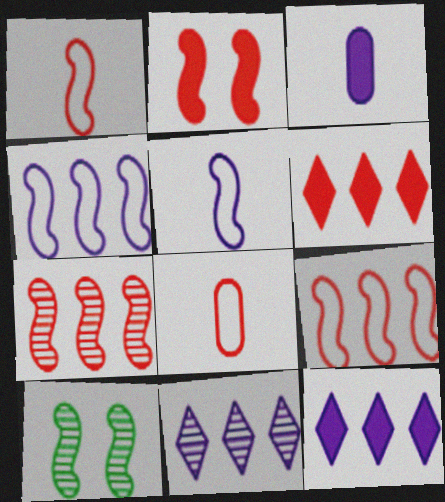[[1, 2, 7], 
[8, 10, 12]]